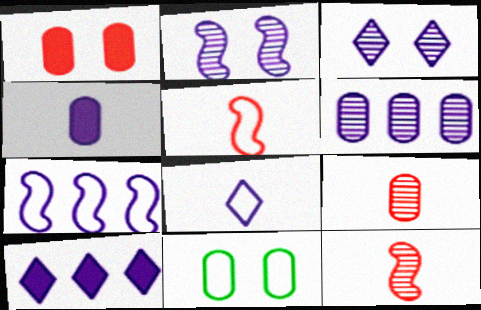[[3, 4, 7], 
[3, 8, 10], 
[6, 7, 10], 
[10, 11, 12]]